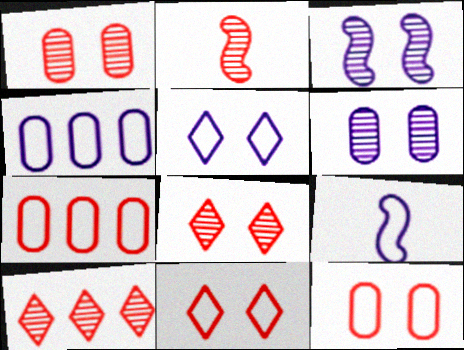[[1, 2, 10], 
[4, 5, 9]]